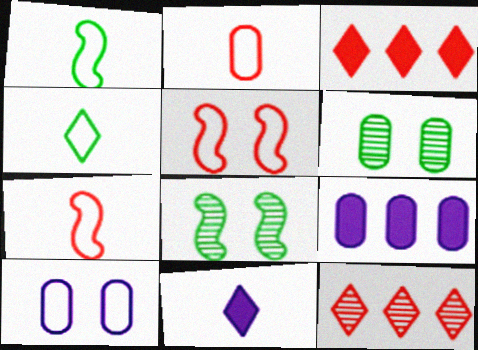[[2, 6, 9]]